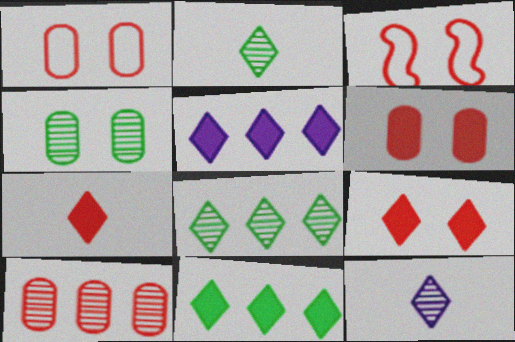[[3, 7, 10]]